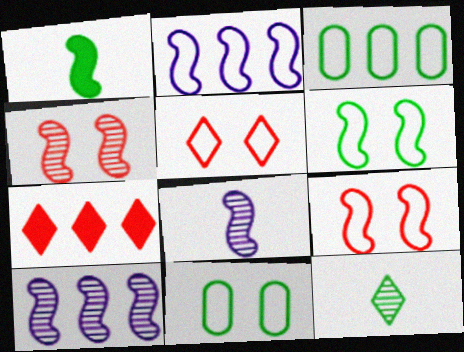[[1, 2, 4], 
[1, 9, 10], 
[3, 7, 10], 
[7, 8, 11]]